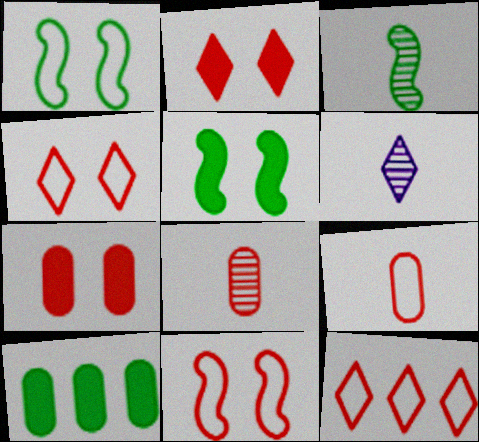[[3, 6, 8], 
[6, 10, 11], 
[9, 11, 12]]